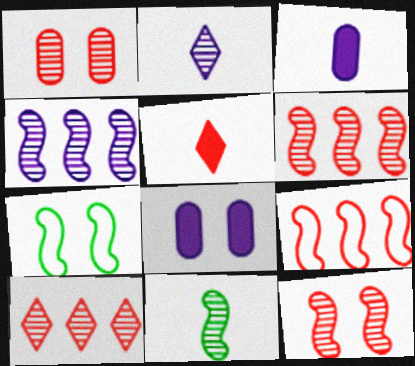[[1, 5, 9], 
[3, 7, 10], 
[4, 11, 12]]